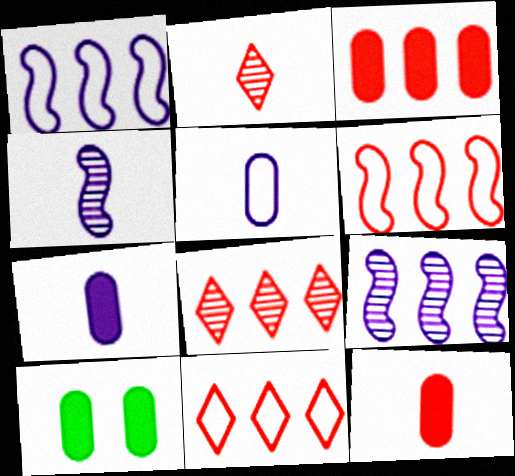[[1, 2, 10], 
[3, 6, 8], 
[3, 7, 10], 
[4, 10, 11]]